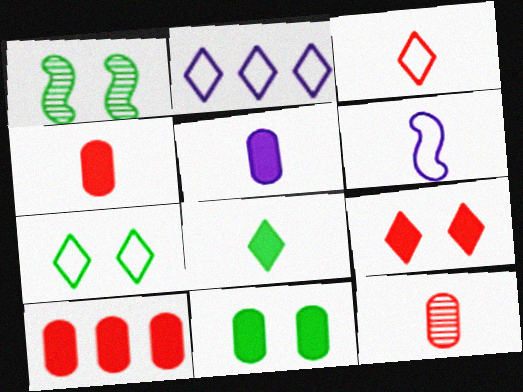[[1, 2, 4], 
[1, 7, 11], 
[2, 3, 7], 
[5, 10, 11], 
[6, 8, 12]]